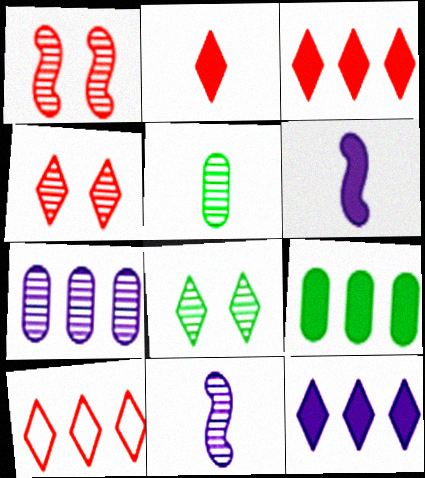[[2, 4, 10]]